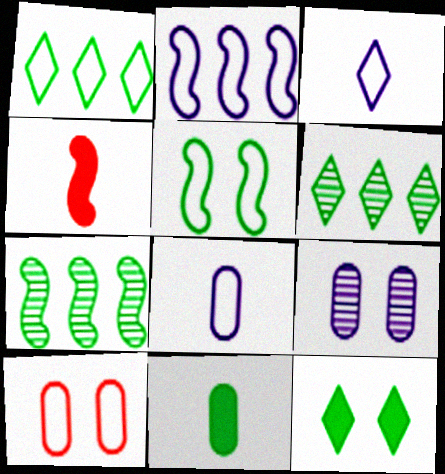[[1, 4, 9], 
[5, 6, 11]]